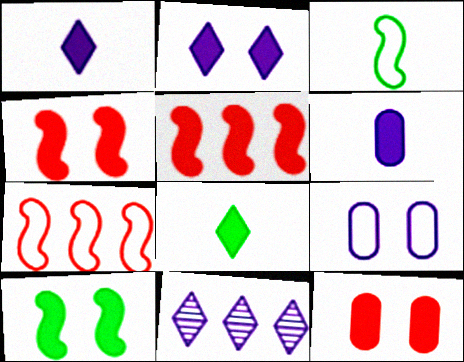[[2, 10, 12], 
[3, 11, 12]]